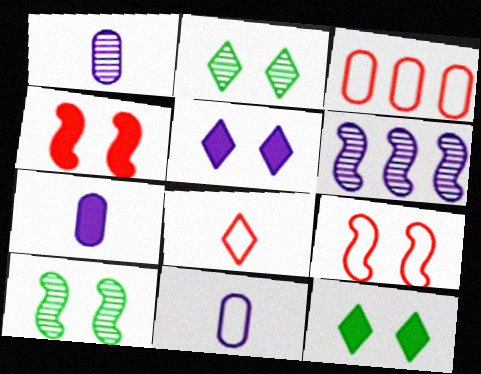[[1, 7, 11], 
[3, 8, 9], 
[5, 6, 11]]